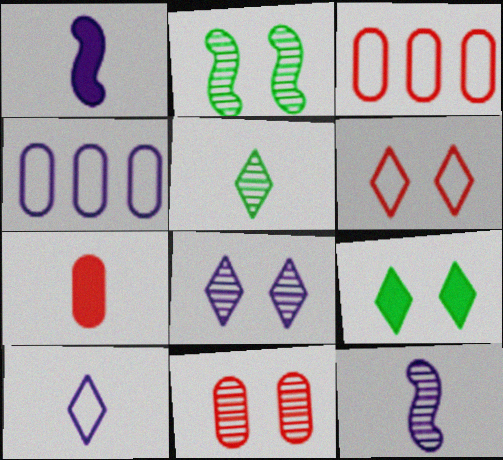[[1, 4, 8], 
[2, 8, 11], 
[3, 7, 11], 
[3, 9, 12], 
[6, 8, 9]]